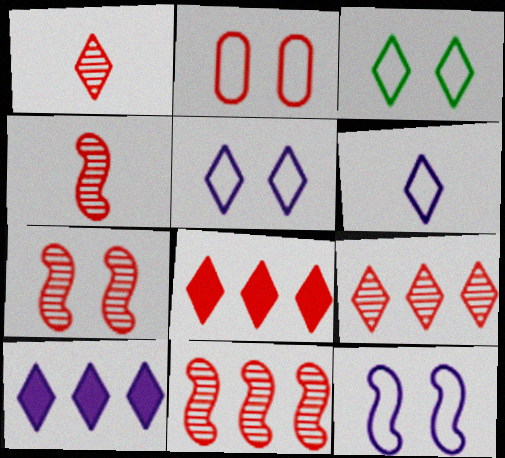[[1, 3, 10], 
[2, 3, 12], 
[2, 4, 8], 
[4, 7, 11]]